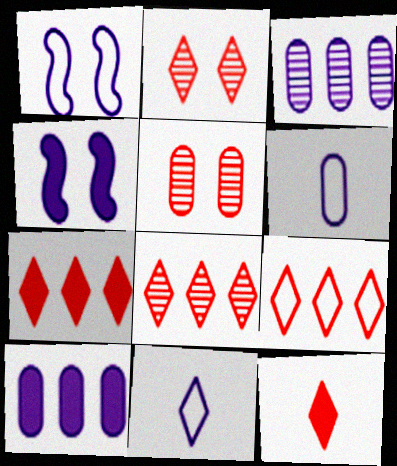[[2, 9, 12], 
[3, 4, 11], 
[7, 8, 9]]